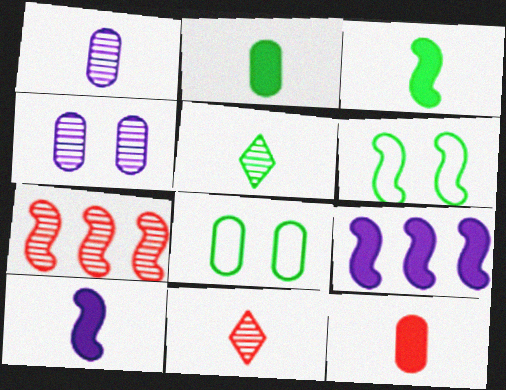[[4, 5, 7], 
[6, 7, 10], 
[8, 9, 11]]